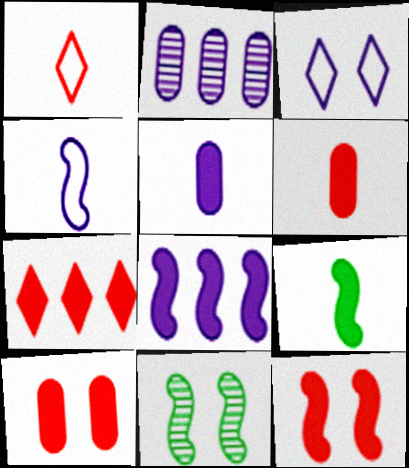[[3, 10, 11], 
[6, 7, 12], 
[8, 9, 12]]